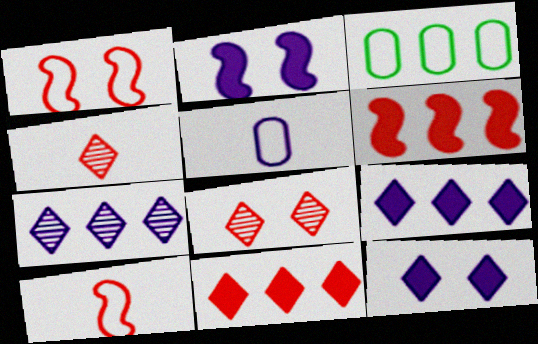[[2, 3, 4], 
[2, 5, 7], 
[3, 6, 7]]